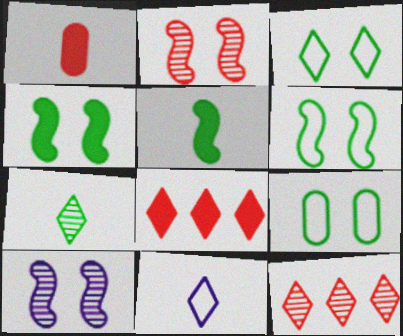[[3, 6, 9]]